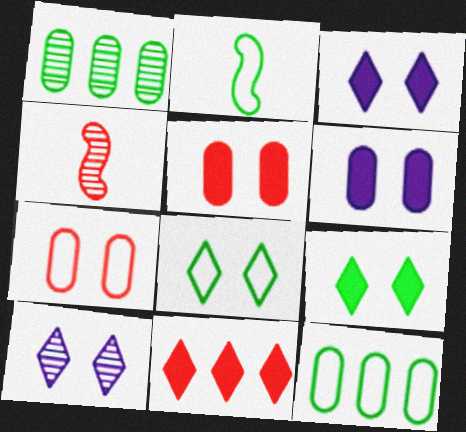[[1, 2, 9], 
[1, 4, 10], 
[2, 8, 12], 
[3, 4, 12], 
[4, 7, 11]]